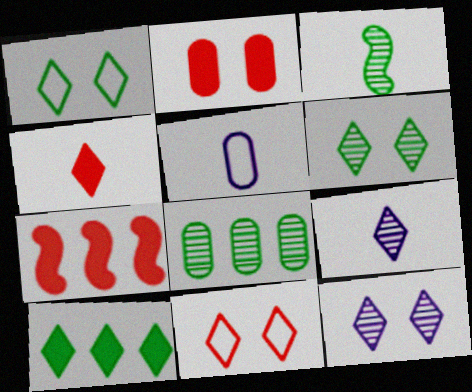[[2, 4, 7], 
[2, 5, 8], 
[3, 4, 5], 
[3, 6, 8], 
[5, 6, 7], 
[9, 10, 11]]